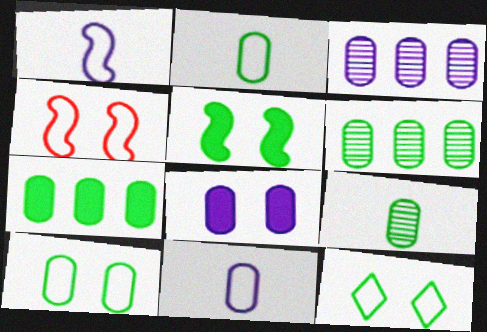[[3, 8, 11], 
[7, 9, 10]]